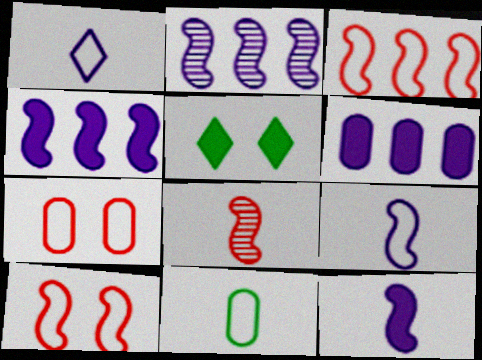[]